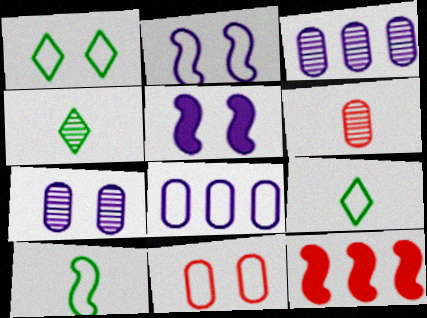[[1, 2, 11], 
[7, 9, 12]]